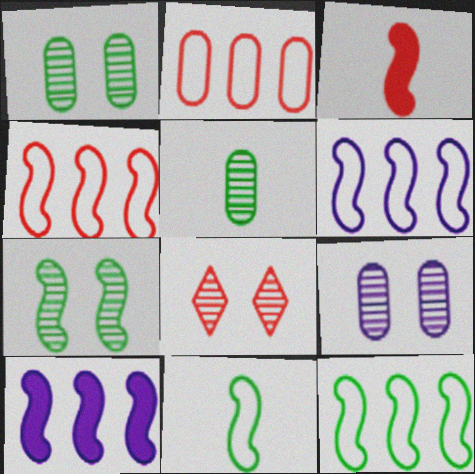[[2, 3, 8], 
[3, 6, 7], 
[4, 6, 12], 
[7, 8, 9]]